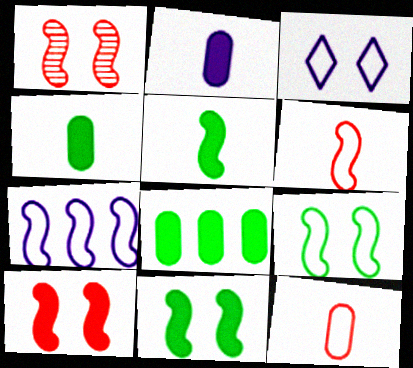[[1, 5, 7], 
[6, 7, 9]]